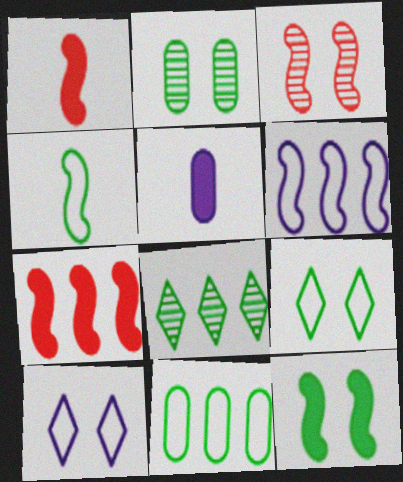[[2, 9, 12], 
[4, 9, 11]]